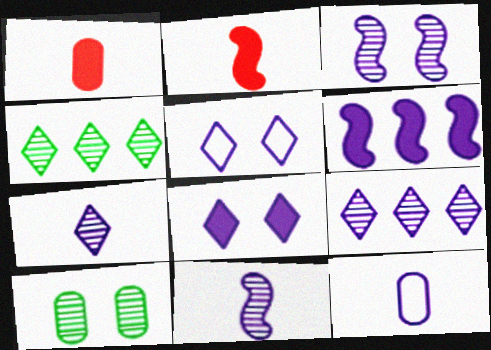[]